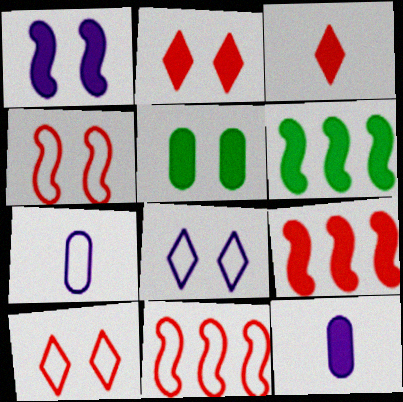[[1, 2, 5], 
[2, 6, 12]]